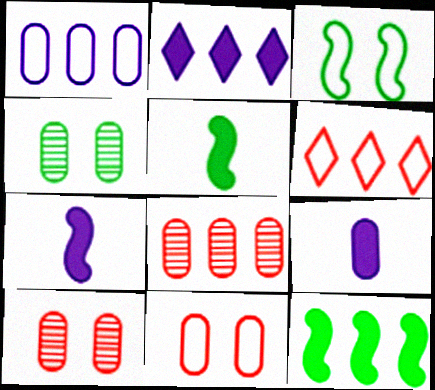[[4, 6, 7]]